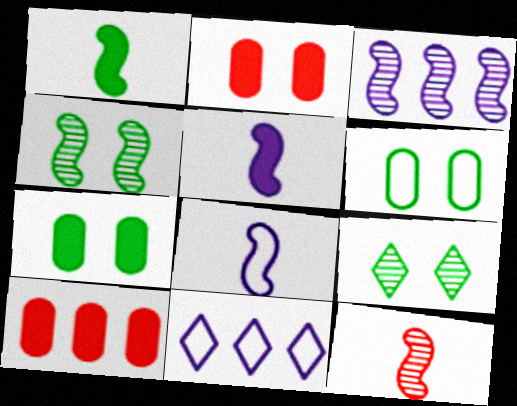[[1, 8, 12], 
[3, 4, 12], 
[7, 11, 12], 
[8, 9, 10]]